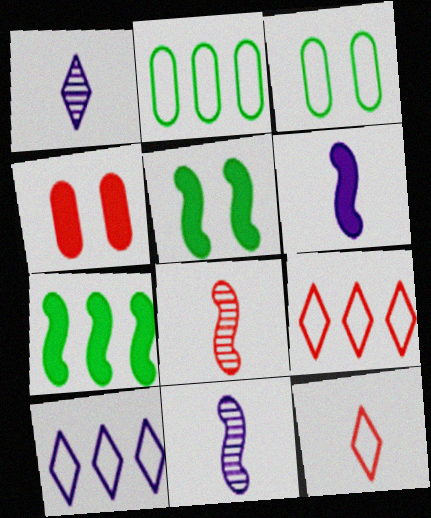[[4, 8, 9]]